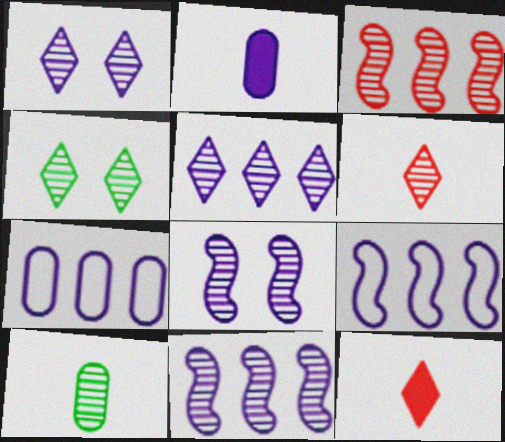[[1, 2, 9], 
[1, 3, 10], 
[4, 5, 6]]